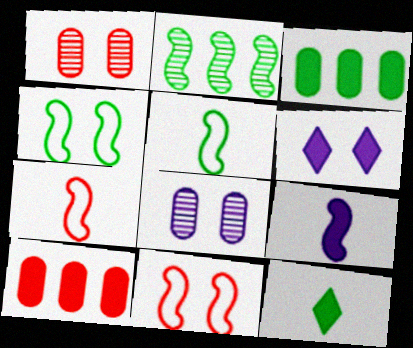[[1, 4, 6], 
[2, 9, 11]]